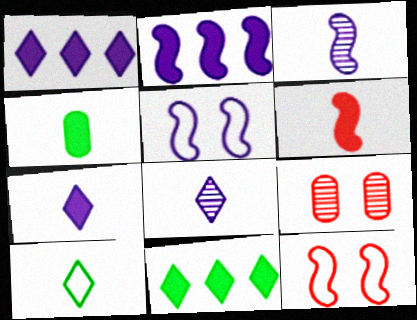[[2, 3, 5], 
[2, 9, 10], 
[4, 6, 7]]